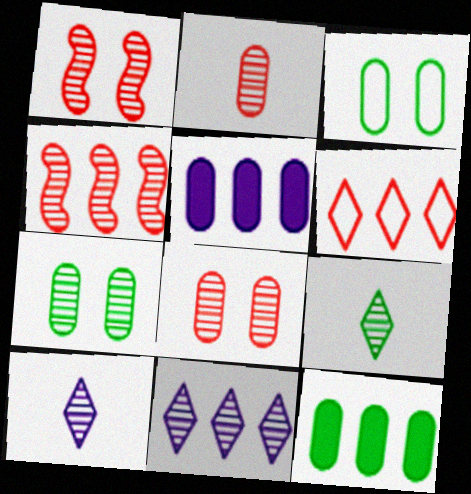[[2, 3, 5], 
[4, 7, 10]]